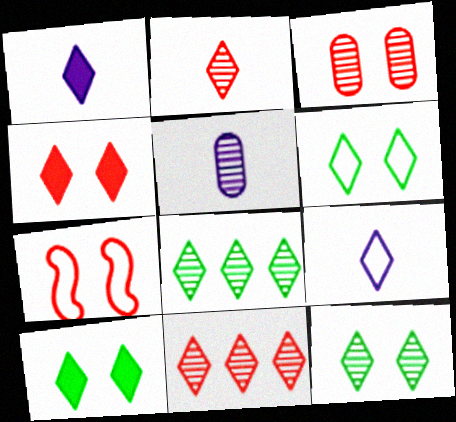[[1, 6, 11], 
[3, 4, 7], 
[4, 8, 9], 
[6, 10, 12], 
[9, 10, 11]]